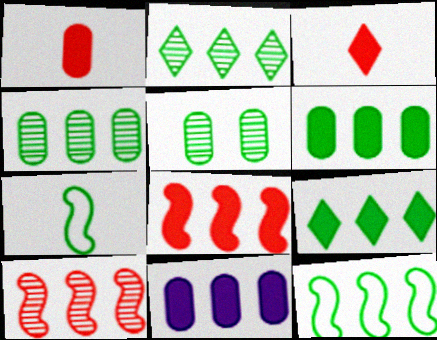[[2, 6, 12], 
[4, 9, 12], 
[5, 7, 9], 
[8, 9, 11]]